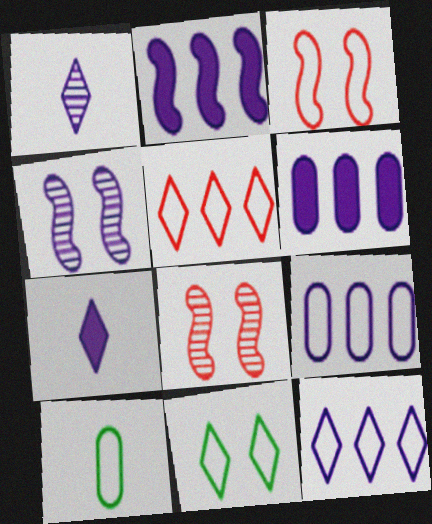[[3, 10, 12], 
[4, 7, 9]]